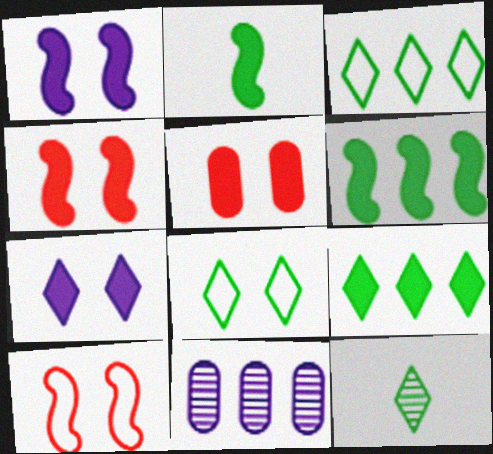[[8, 9, 12]]